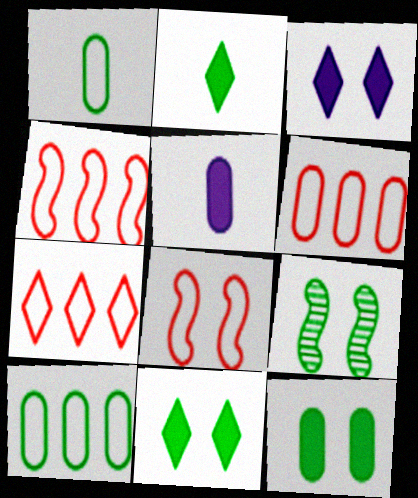[[2, 9, 10], 
[4, 6, 7], 
[5, 7, 9]]